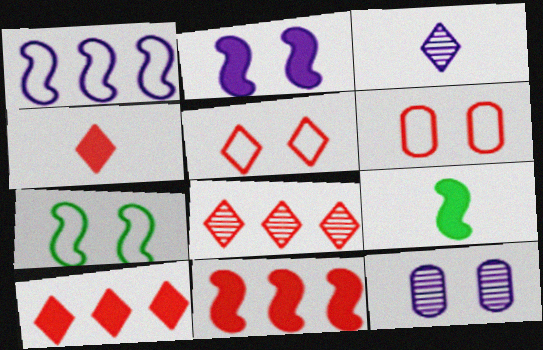[[2, 9, 11], 
[4, 5, 8]]